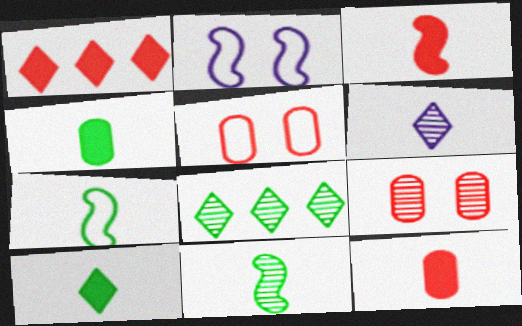[[2, 8, 12], 
[6, 7, 12]]